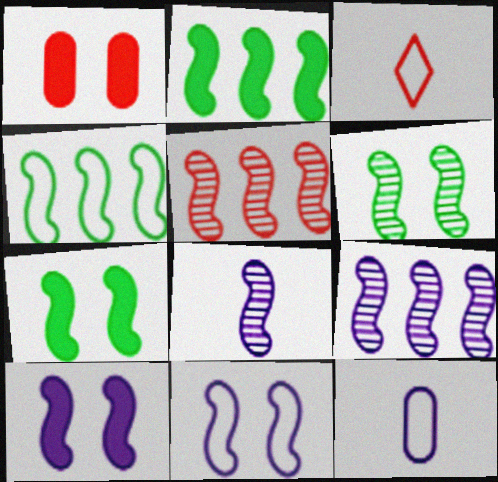[[1, 3, 5], 
[5, 6, 8]]